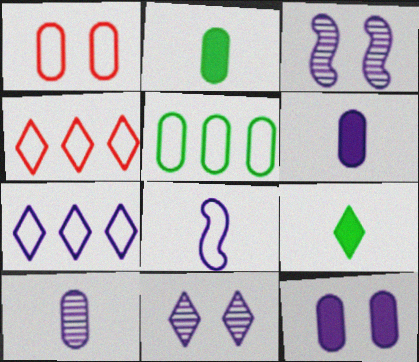[[2, 3, 4], 
[3, 6, 7], 
[4, 9, 11]]